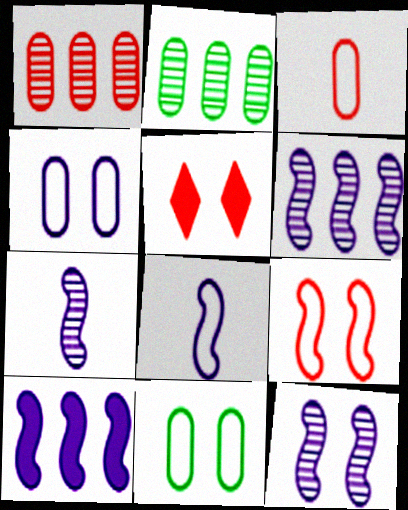[[2, 5, 8], 
[5, 11, 12], 
[6, 7, 12], 
[8, 10, 12]]